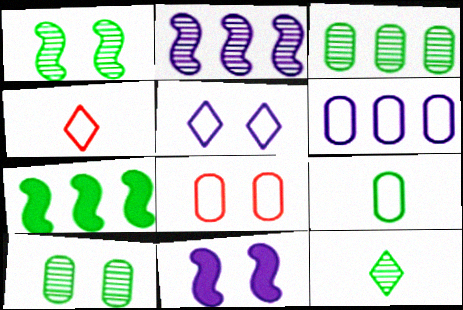[[1, 3, 12], 
[3, 4, 11], 
[6, 8, 9]]